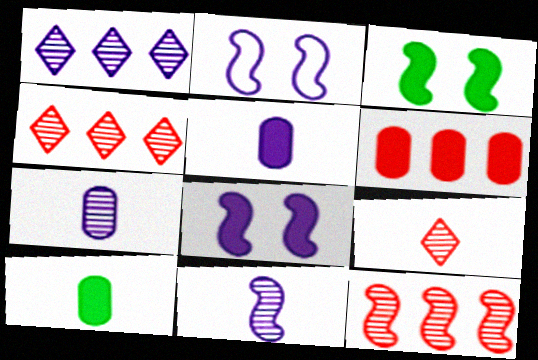[[1, 2, 5], 
[2, 4, 10]]